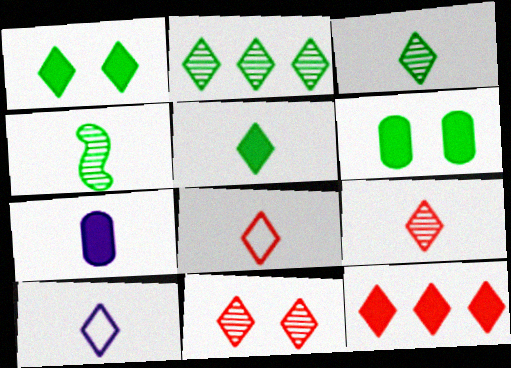[[4, 7, 8], 
[5, 9, 10], 
[8, 11, 12]]